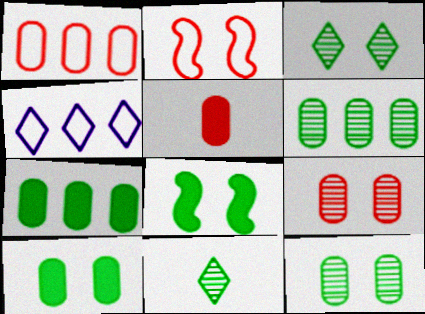[[1, 5, 9]]